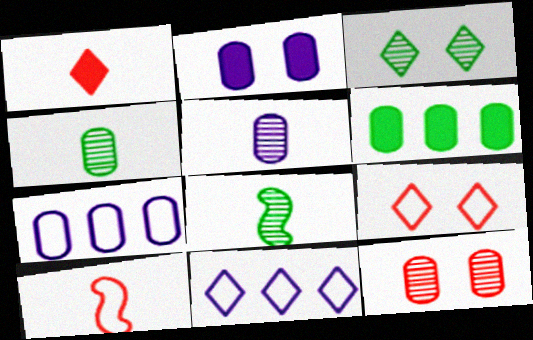[[1, 3, 11], 
[2, 5, 7]]